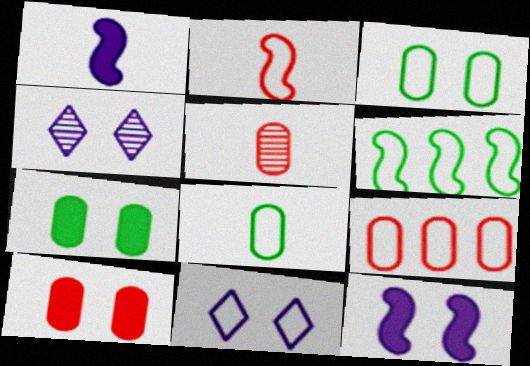[[5, 9, 10]]